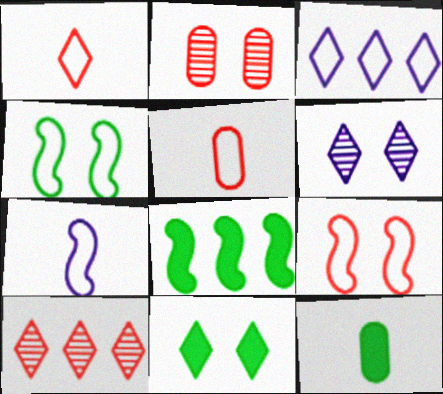[[3, 4, 5], 
[5, 6, 8], 
[8, 11, 12]]